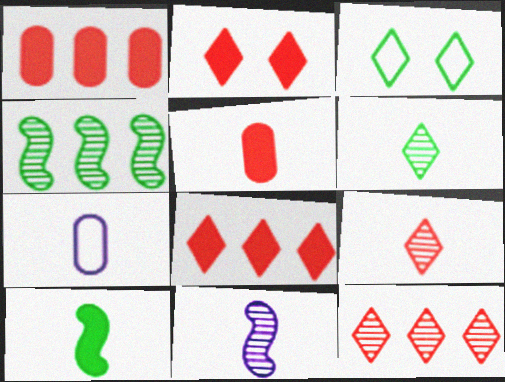[[1, 3, 11], 
[2, 4, 7], 
[7, 9, 10]]